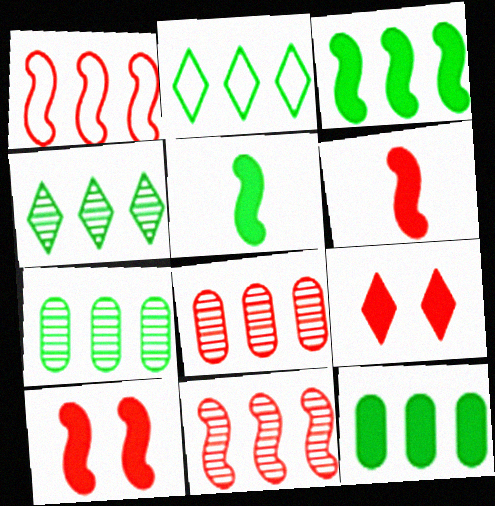[[2, 3, 7]]